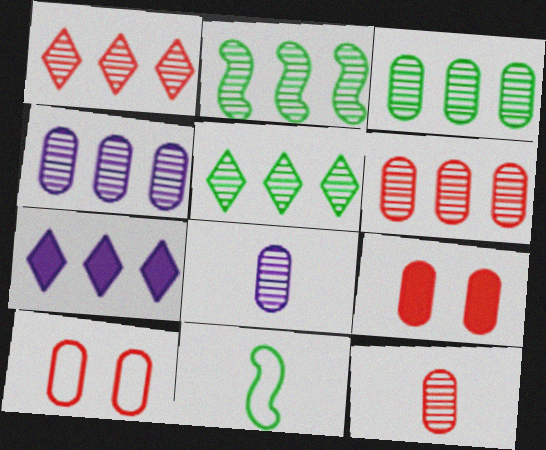[[1, 2, 4], 
[2, 3, 5], 
[3, 4, 6]]